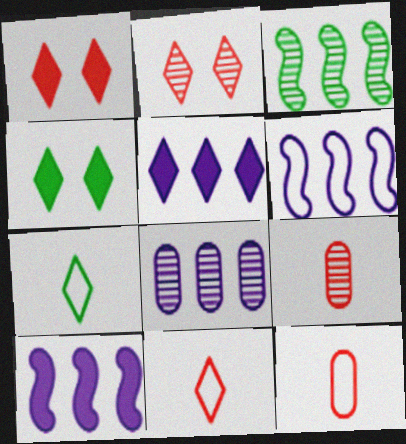[[2, 5, 7], 
[4, 6, 9], 
[5, 6, 8]]